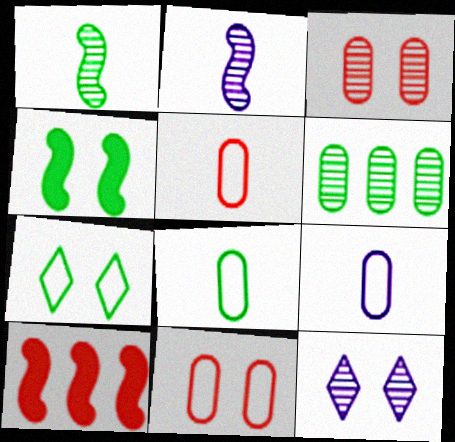[[4, 11, 12], 
[5, 8, 9], 
[8, 10, 12]]